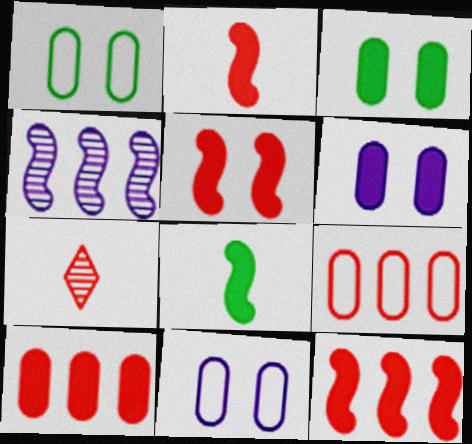[[2, 5, 12], 
[5, 7, 9]]